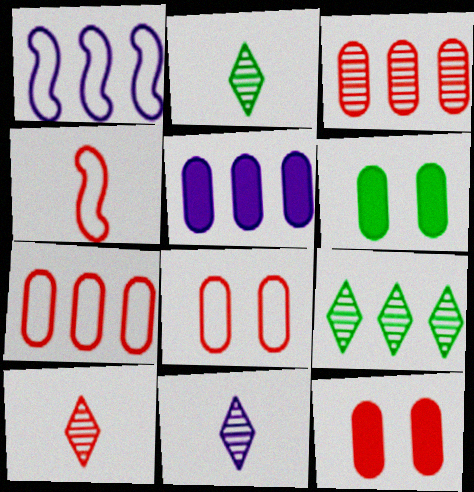[[1, 2, 12], 
[1, 6, 10], 
[2, 10, 11]]